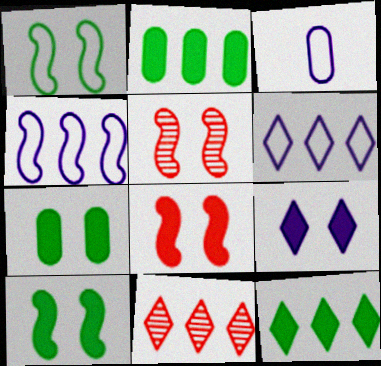[[2, 4, 11], 
[3, 5, 12], 
[3, 10, 11], 
[6, 11, 12], 
[7, 8, 9]]